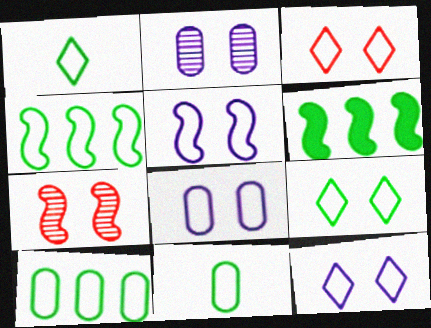[[3, 9, 12], 
[4, 9, 11], 
[5, 8, 12]]